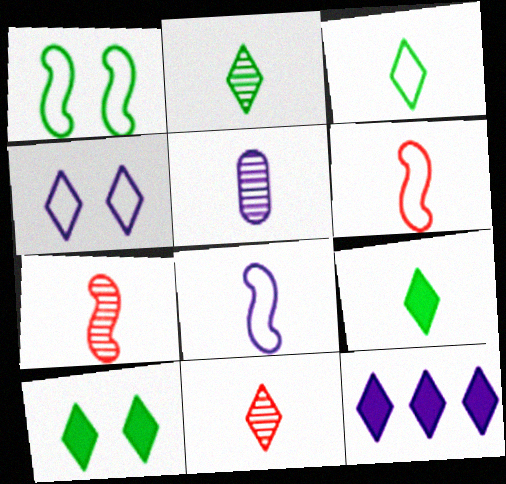[[2, 3, 9], 
[2, 5, 7], 
[5, 6, 9]]